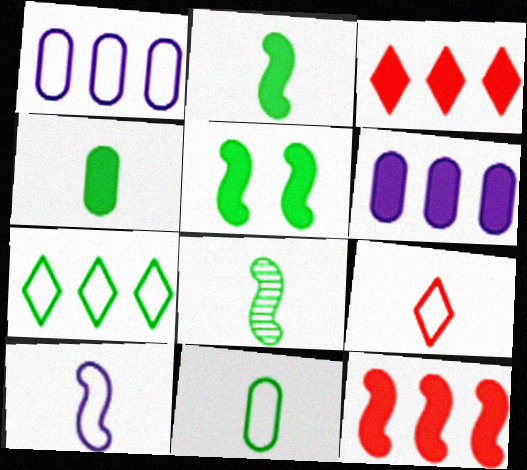[[9, 10, 11]]